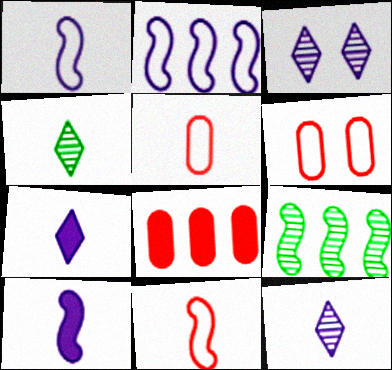[[4, 5, 10], 
[6, 7, 9]]